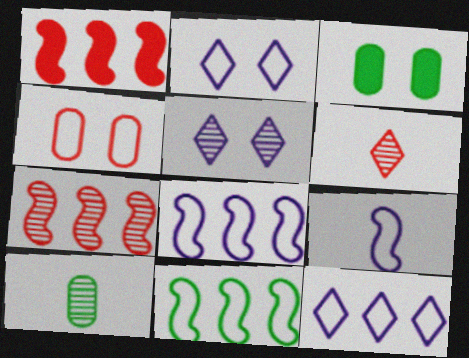[[1, 2, 10], 
[1, 4, 6], 
[3, 6, 8], 
[5, 7, 10]]